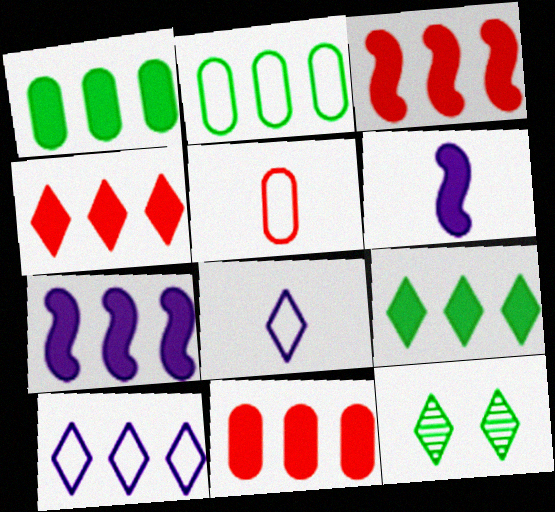[[1, 4, 7], 
[3, 4, 11], 
[4, 8, 12], 
[5, 7, 12], 
[7, 9, 11]]